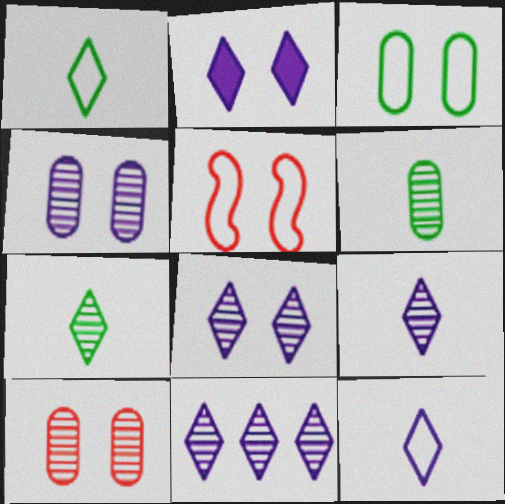[[2, 11, 12], 
[8, 9, 11]]